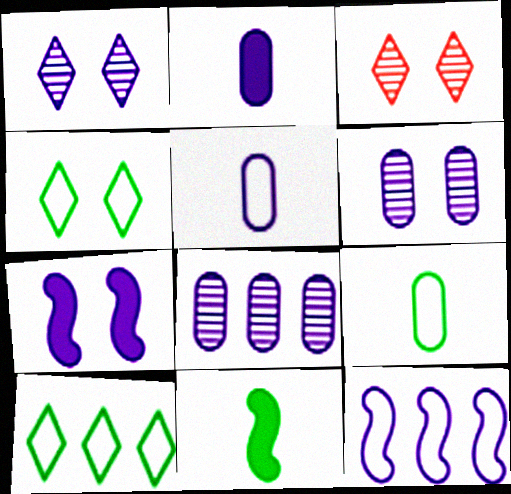[[1, 2, 12]]